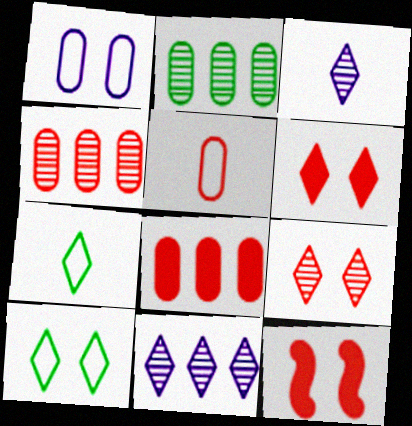[[6, 7, 11]]